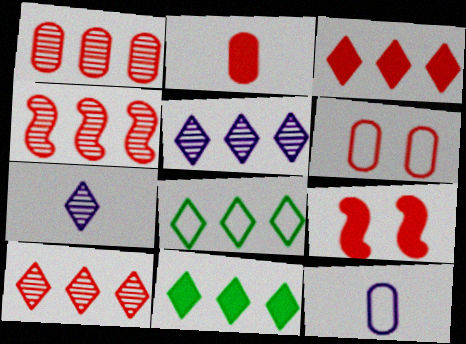[[1, 2, 6], 
[1, 4, 10], 
[2, 3, 9], 
[3, 5, 8]]